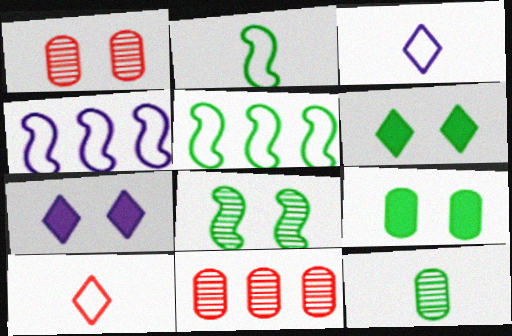[[2, 7, 11], 
[5, 6, 12]]